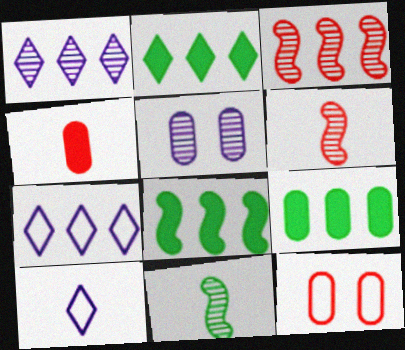[[2, 8, 9], 
[3, 7, 9], 
[4, 10, 11]]